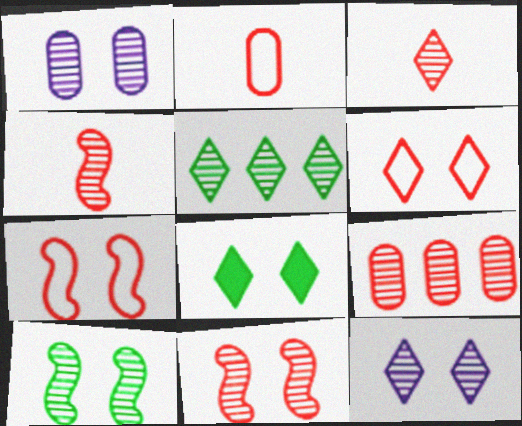[[1, 4, 5], 
[1, 7, 8], 
[3, 5, 12], 
[3, 9, 11], 
[6, 8, 12]]